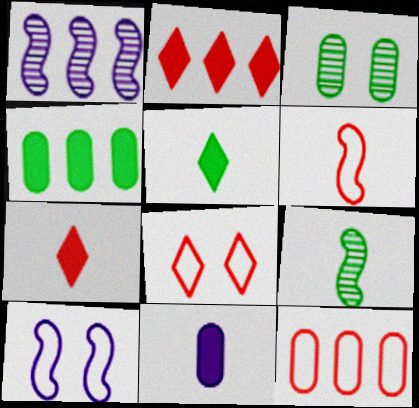[[3, 11, 12], 
[6, 8, 12]]